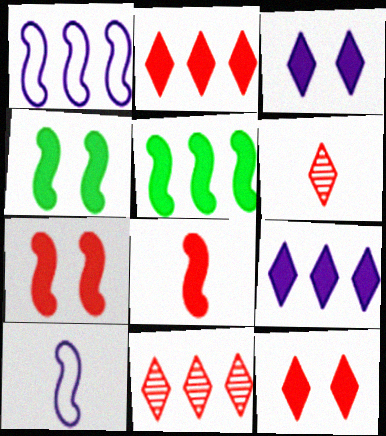[]